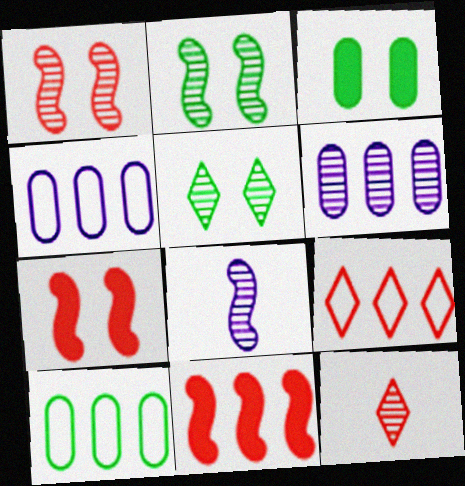[[2, 6, 12], 
[3, 8, 9]]